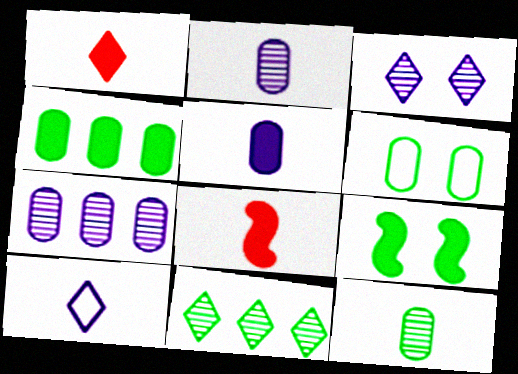[[4, 6, 12], 
[8, 10, 12]]